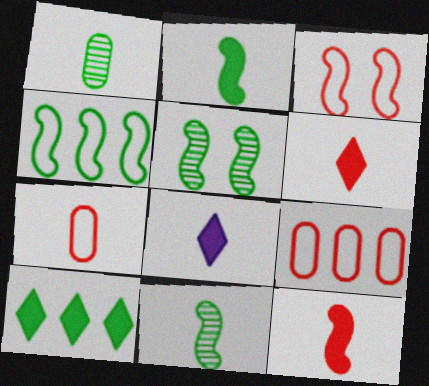[[2, 4, 5], 
[5, 8, 9], 
[7, 8, 11]]